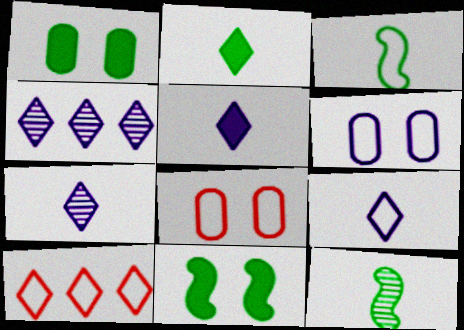[[3, 6, 10], 
[5, 7, 9]]